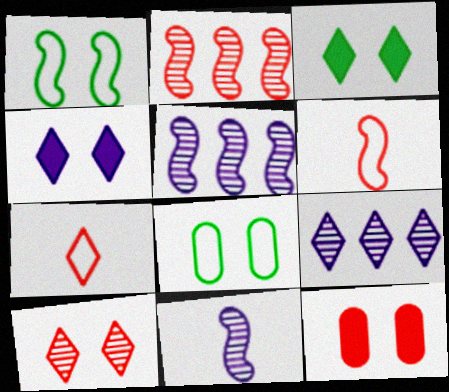[[2, 7, 12], 
[3, 7, 9]]